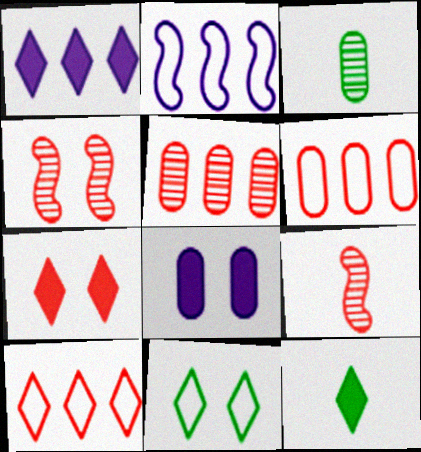[[1, 7, 12], 
[2, 3, 7], 
[3, 6, 8], 
[4, 8, 11], 
[6, 7, 9]]